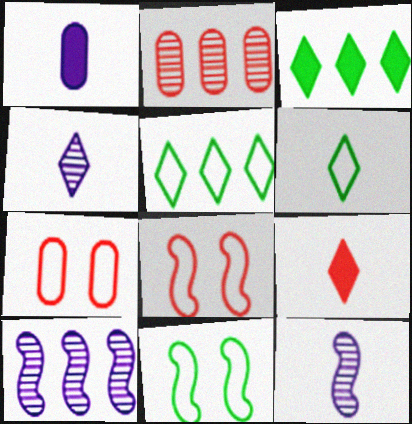[[2, 8, 9], 
[3, 7, 12], 
[4, 6, 9]]